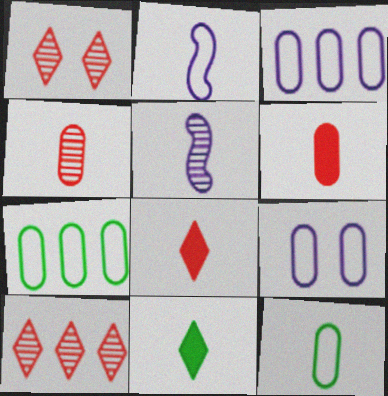[[2, 4, 11], 
[5, 8, 12]]